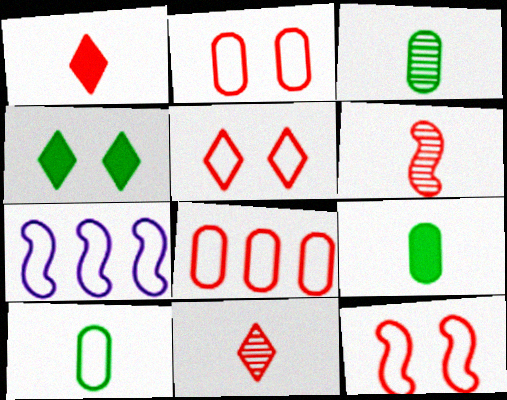[[2, 5, 12], 
[3, 9, 10], 
[5, 7, 10]]